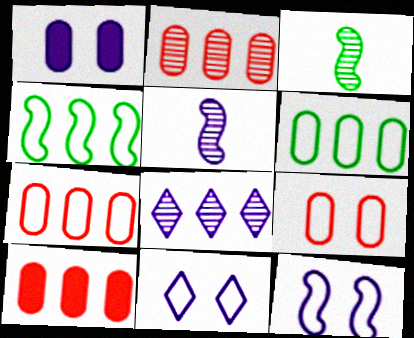[[2, 7, 10], 
[3, 10, 11], 
[4, 8, 10]]